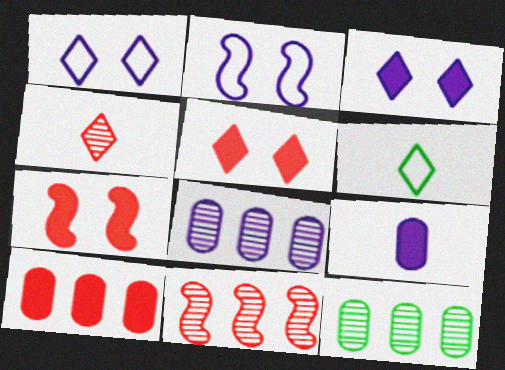[[6, 7, 8]]